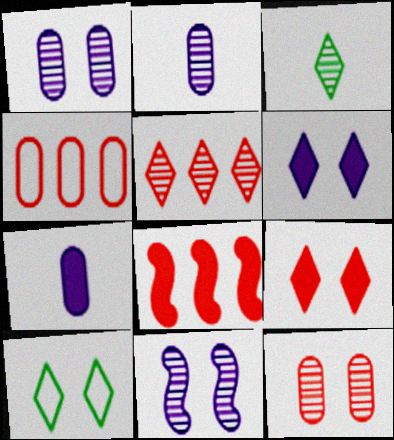[[2, 8, 10], 
[4, 5, 8]]